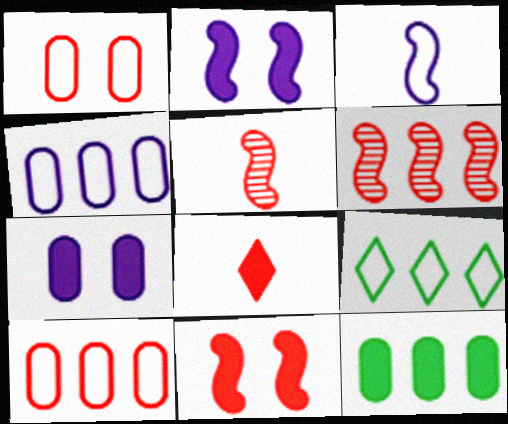[[1, 3, 9], 
[1, 6, 8], 
[2, 8, 12], 
[5, 7, 9]]